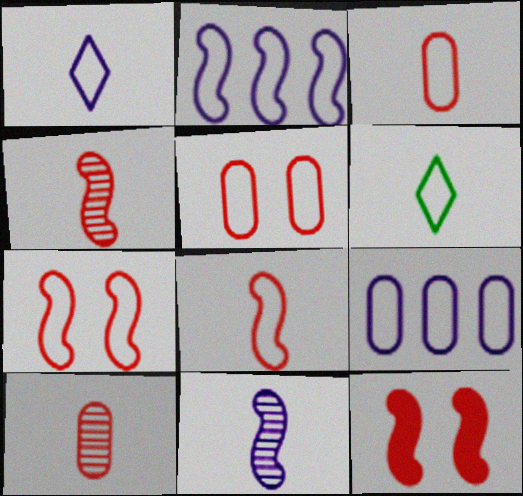[[2, 5, 6], 
[6, 7, 9]]